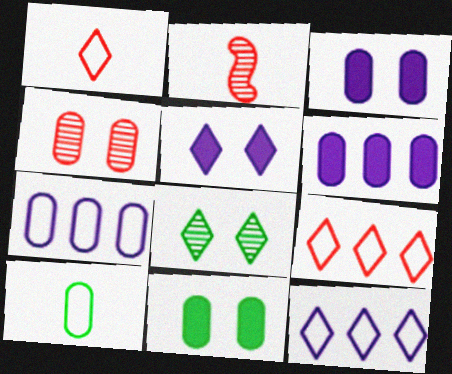[[2, 11, 12], 
[4, 6, 10]]